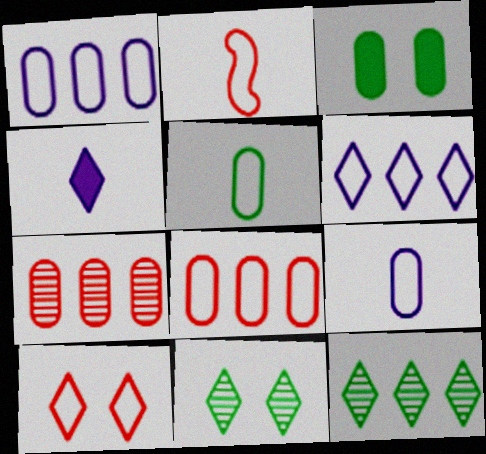[[2, 8, 10], 
[3, 7, 9], 
[4, 10, 12]]